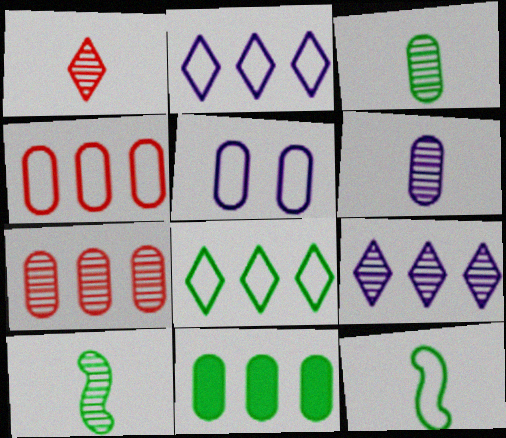[[1, 6, 10]]